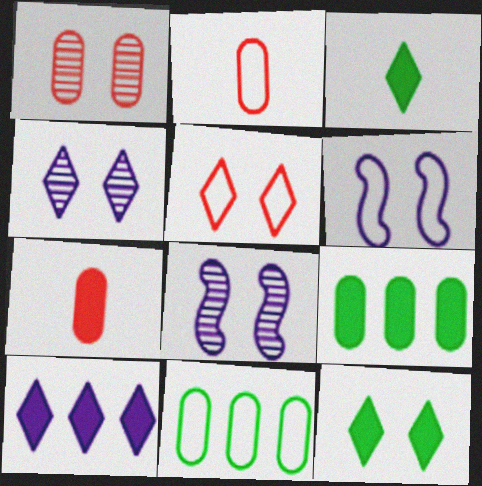[[1, 6, 12], 
[4, 5, 12]]